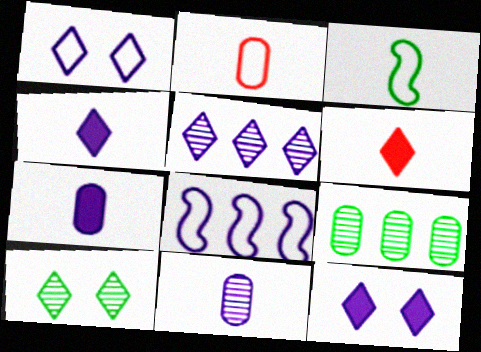[[1, 4, 5], 
[3, 6, 11], 
[8, 11, 12]]